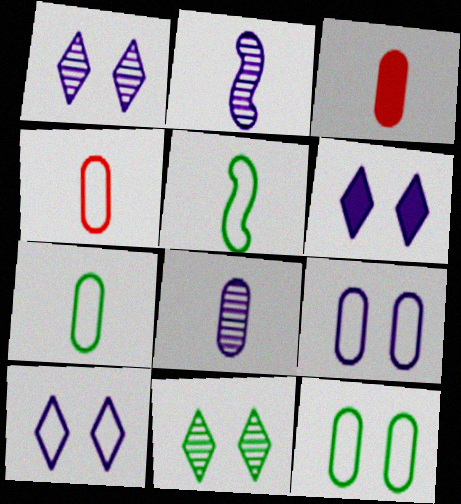[[1, 6, 10], 
[3, 7, 8]]